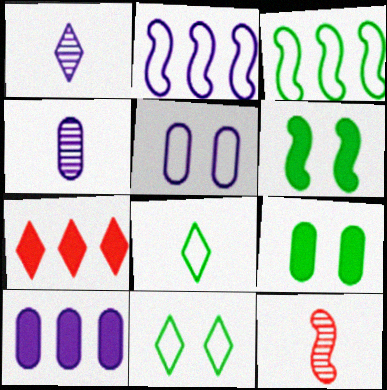[[1, 7, 11], 
[2, 6, 12], 
[4, 5, 10], 
[10, 11, 12]]